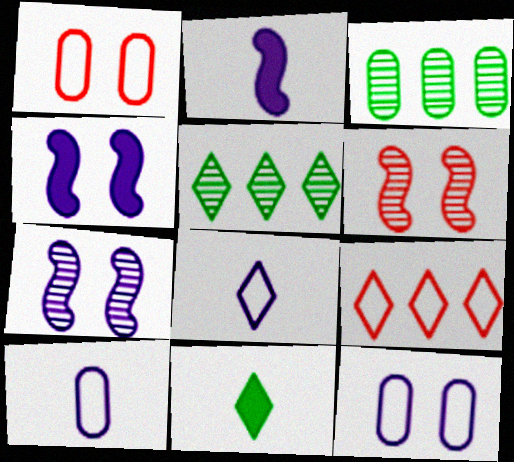[[1, 2, 5]]